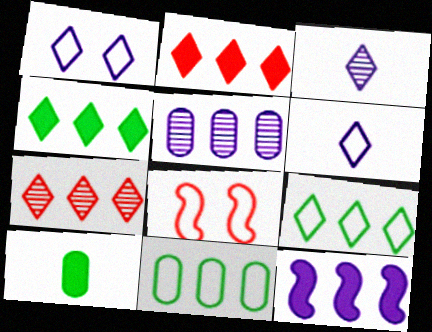[[6, 8, 11], 
[7, 11, 12]]